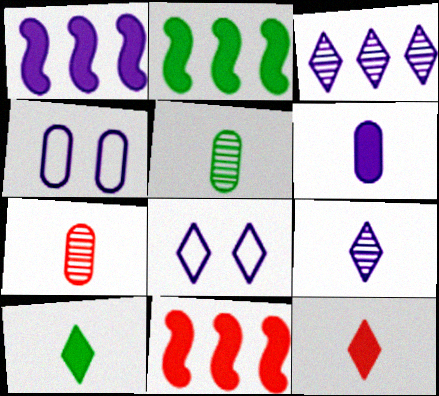[[1, 2, 11], 
[1, 4, 9], 
[2, 7, 8], 
[5, 8, 11]]